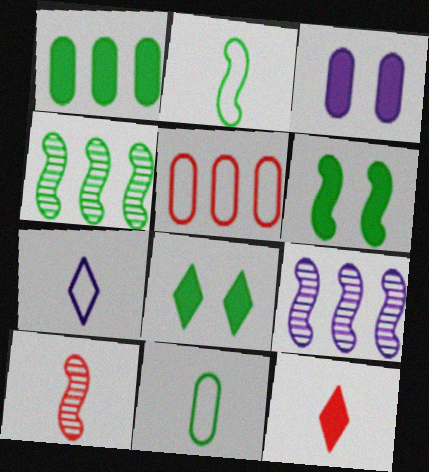[[2, 4, 6], 
[3, 7, 9], 
[4, 8, 11]]